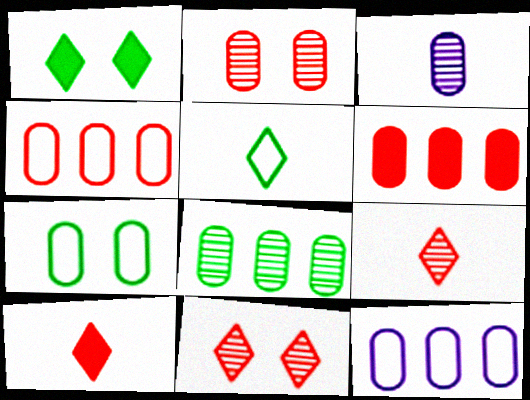[[2, 3, 8], 
[3, 6, 7], 
[6, 8, 12]]